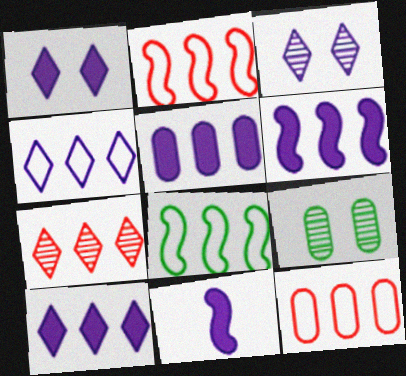[[1, 5, 11], 
[4, 8, 12], 
[5, 6, 10], 
[5, 7, 8]]